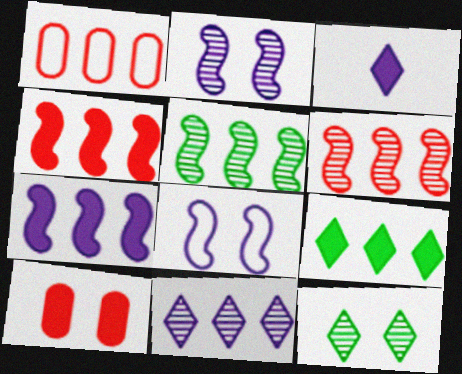[[8, 10, 12]]